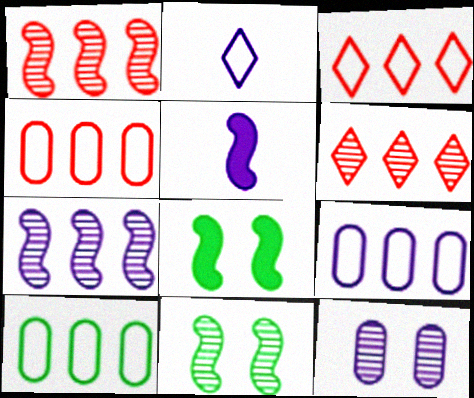[[4, 9, 10]]